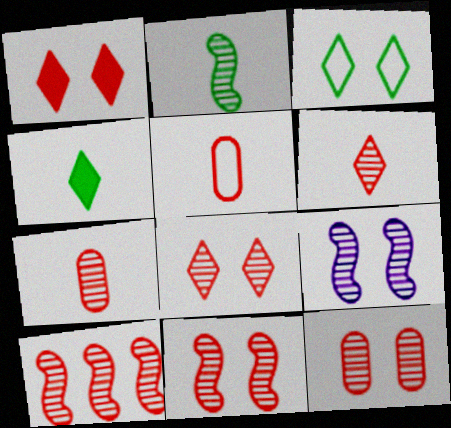[[1, 5, 10], 
[2, 9, 10], 
[6, 10, 12], 
[7, 8, 10], 
[8, 11, 12]]